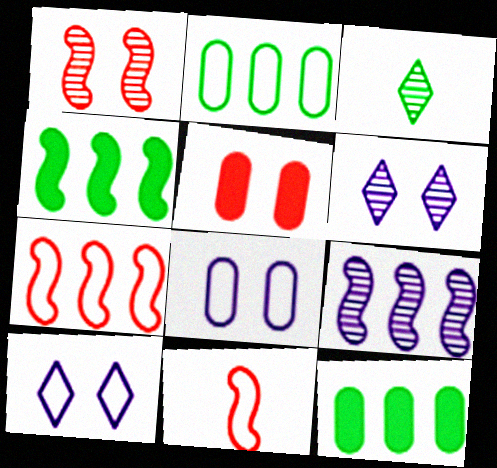[[2, 10, 11], 
[4, 7, 9], 
[6, 11, 12]]